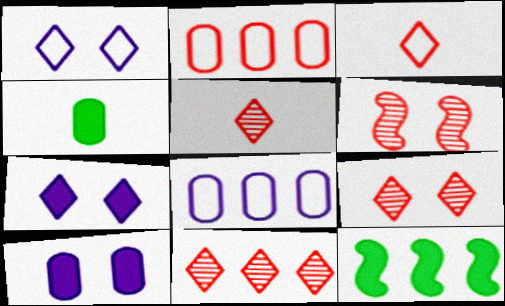[[5, 9, 11], 
[8, 11, 12]]